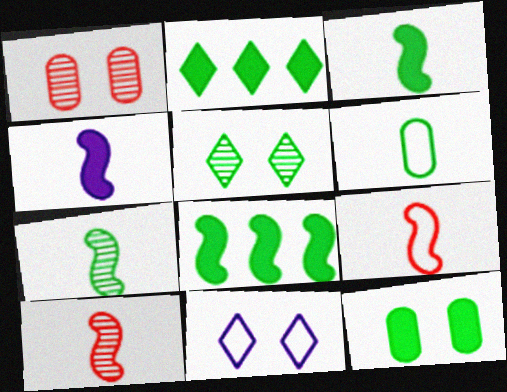[[2, 3, 12], 
[4, 7, 9], 
[5, 6, 8]]